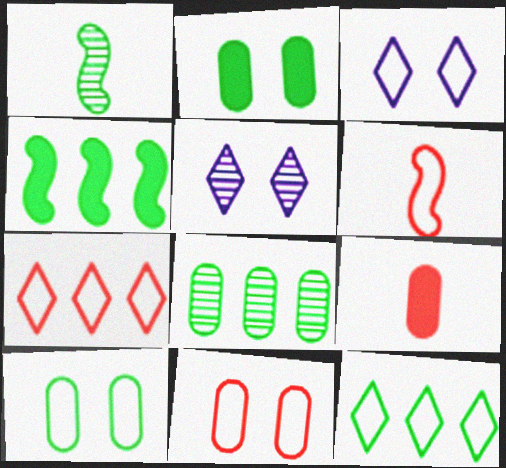[[1, 2, 12], 
[4, 8, 12], 
[6, 7, 11]]